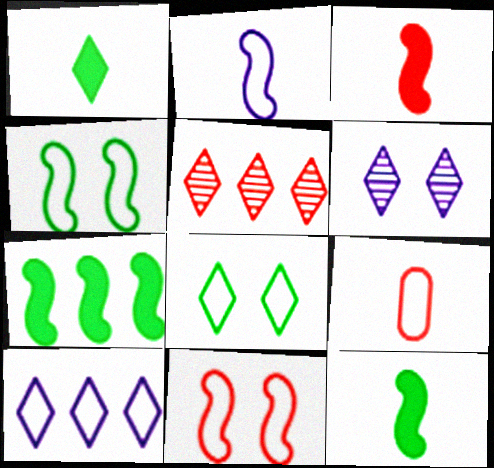[[4, 9, 10], 
[6, 7, 9]]